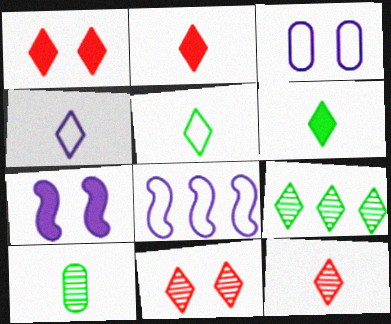[[1, 4, 9], 
[1, 8, 10], 
[3, 4, 8], 
[4, 6, 12]]